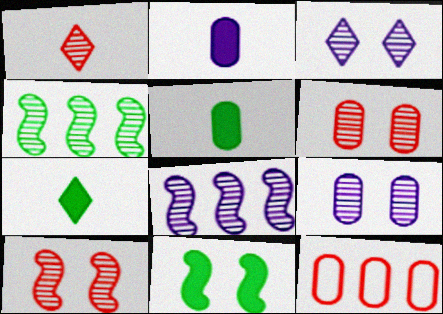[[1, 4, 9], 
[5, 9, 12]]